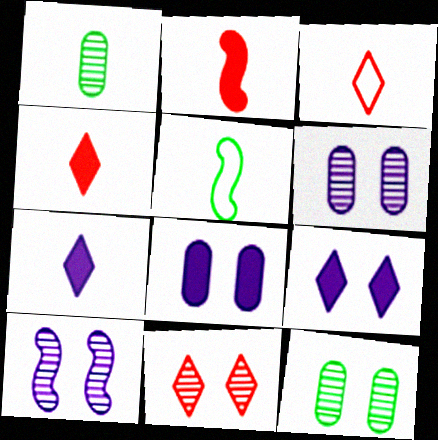[[10, 11, 12]]